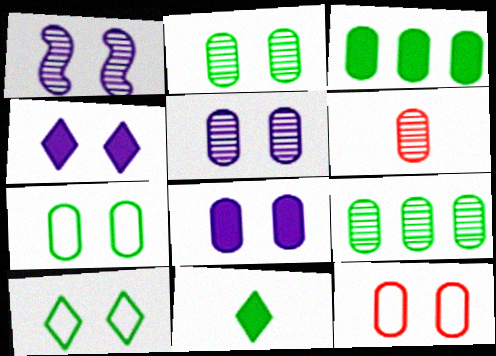[[2, 8, 12], 
[5, 6, 9]]